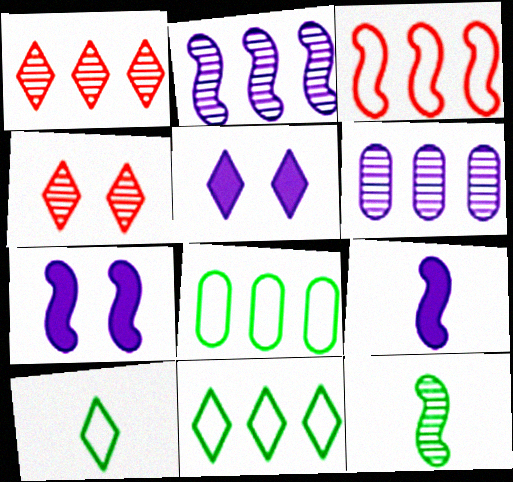[[1, 5, 10], 
[3, 7, 12], 
[4, 6, 12], 
[4, 8, 9]]